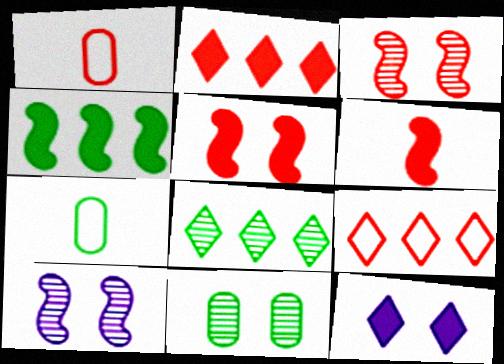[[1, 2, 3], 
[2, 7, 10]]